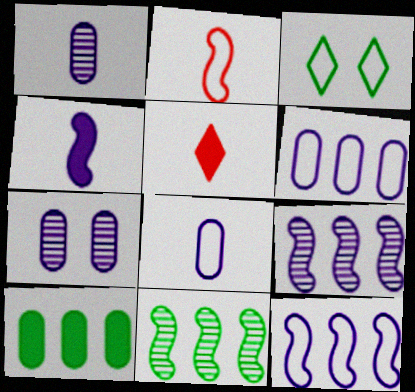[[2, 3, 6]]